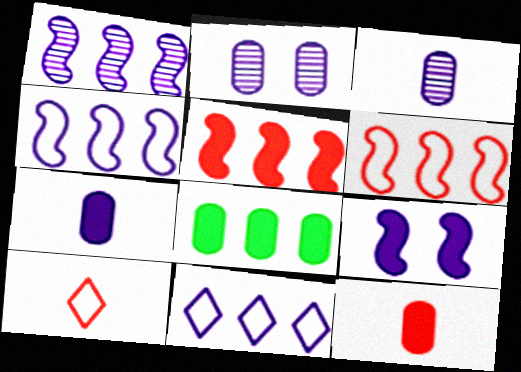[[3, 9, 11]]